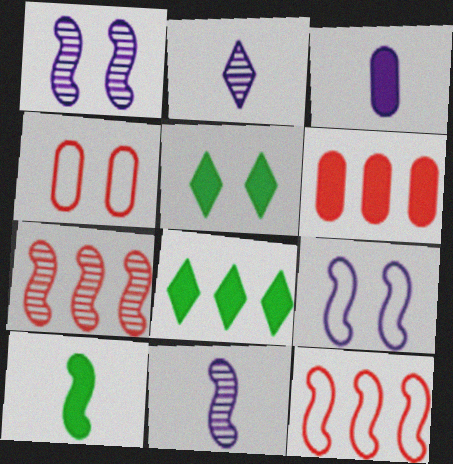[[1, 4, 5], 
[1, 10, 12], 
[4, 8, 11], 
[7, 9, 10]]